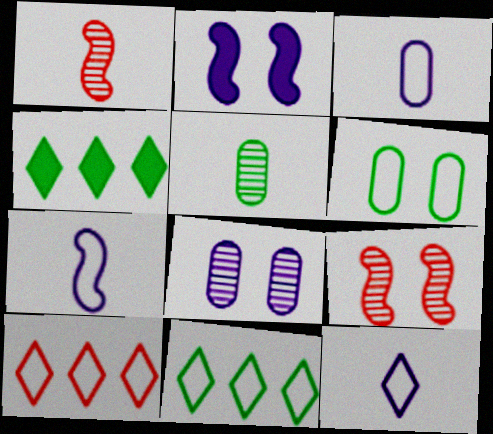[[2, 5, 10], 
[3, 4, 9], 
[3, 7, 12], 
[6, 7, 10]]